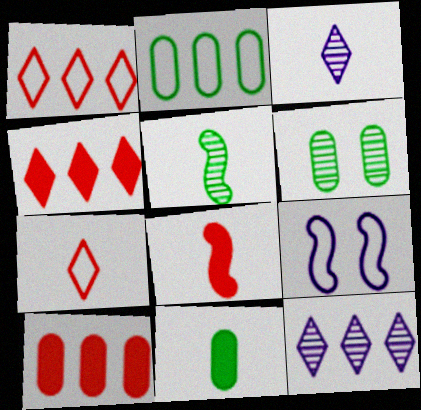[[2, 6, 11], 
[2, 7, 9]]